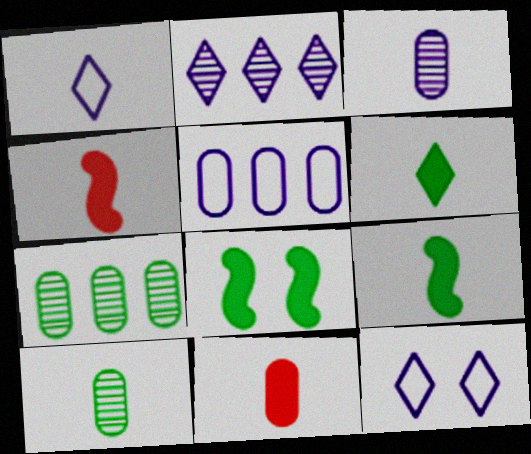[[1, 4, 10], 
[4, 7, 12]]